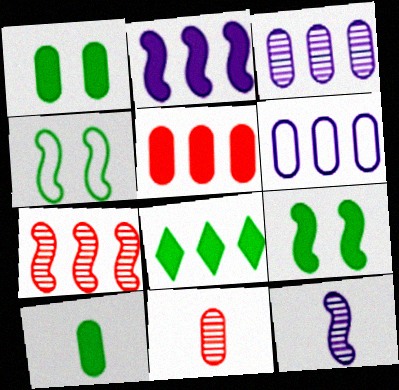[[1, 6, 11], 
[2, 5, 8], 
[6, 7, 8], 
[8, 9, 10]]